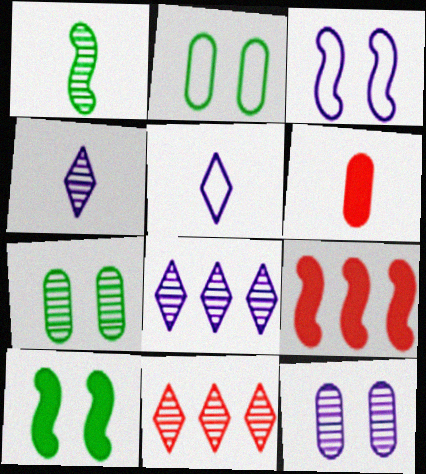[[1, 3, 9], 
[1, 5, 6], 
[1, 11, 12], 
[2, 4, 9], 
[5, 7, 9]]